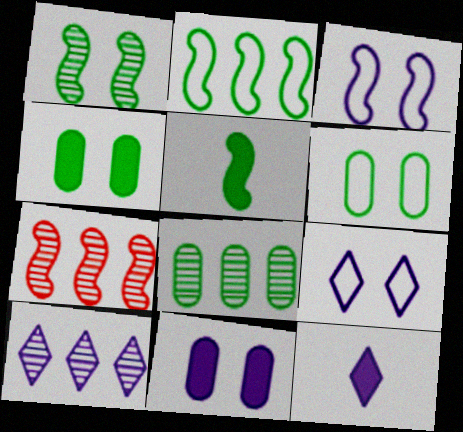[[1, 2, 5], 
[3, 5, 7], 
[6, 7, 12], 
[7, 8, 10], 
[9, 10, 12]]